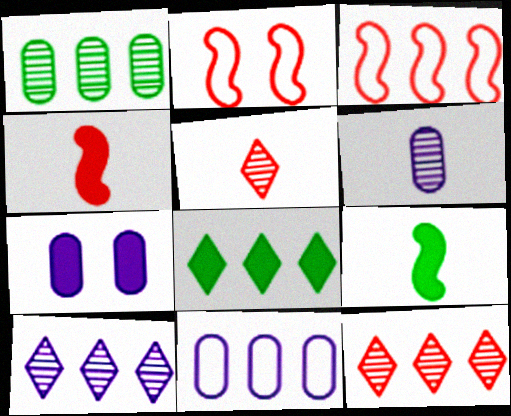[[2, 6, 8], 
[4, 7, 8], 
[6, 7, 11]]